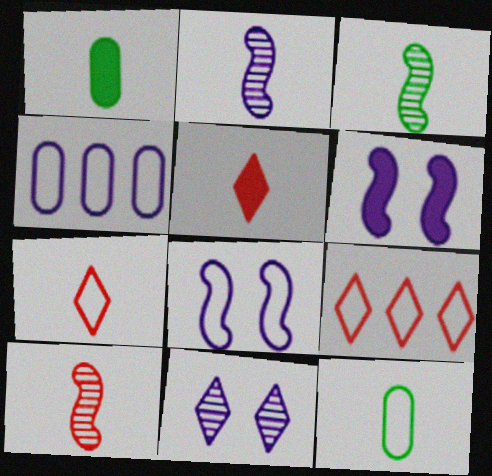[[1, 2, 7], 
[2, 3, 10], 
[2, 5, 12], 
[8, 9, 12]]